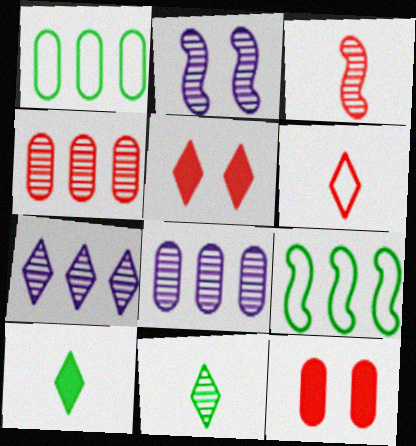[[2, 4, 11]]